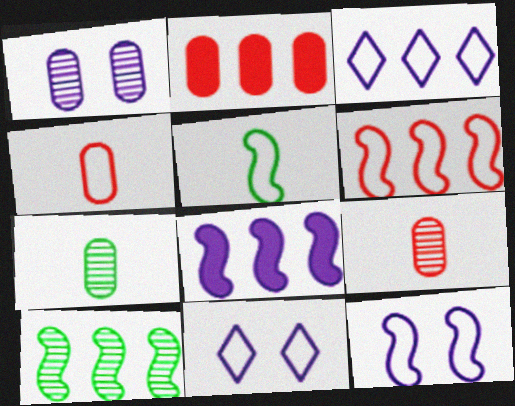[[2, 3, 10], 
[5, 6, 12], 
[6, 8, 10]]